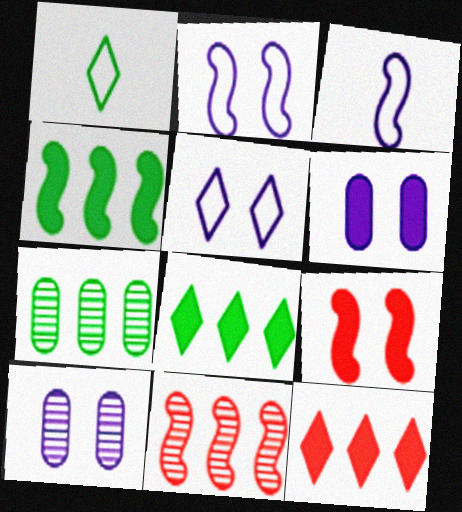[[1, 6, 11]]